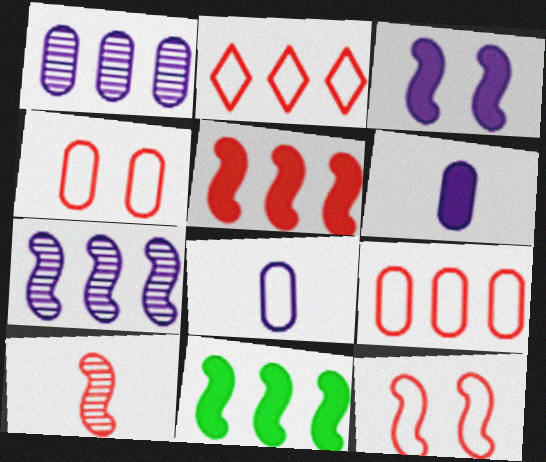[[1, 2, 11], 
[5, 10, 12]]